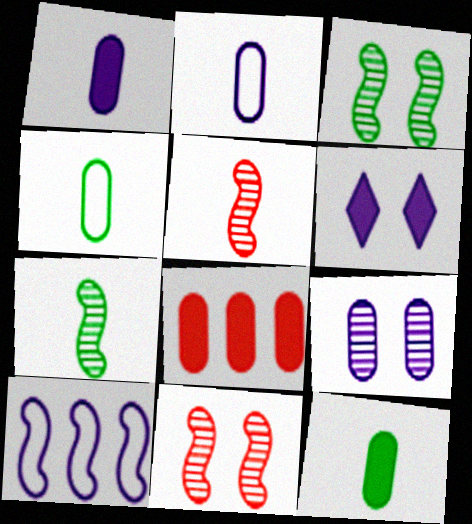[[4, 8, 9]]